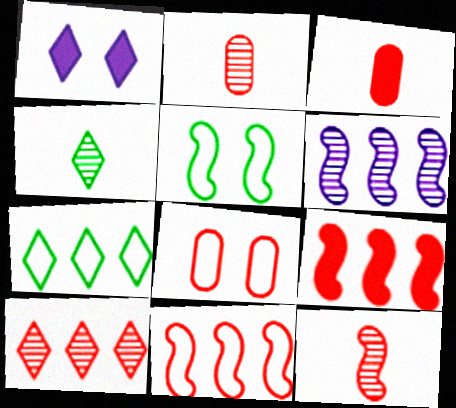[]